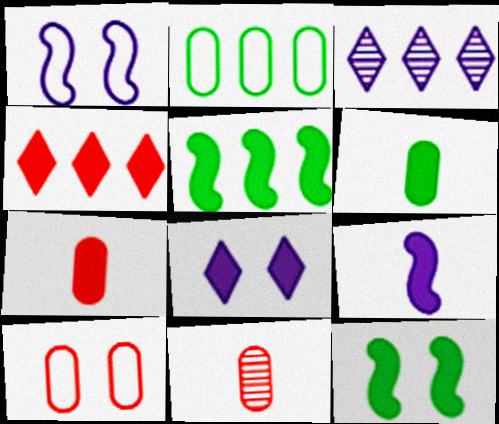[[5, 7, 8]]